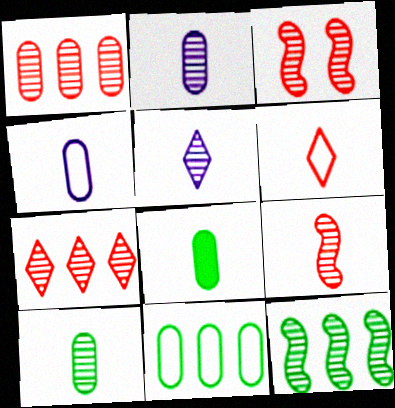[[5, 9, 10]]